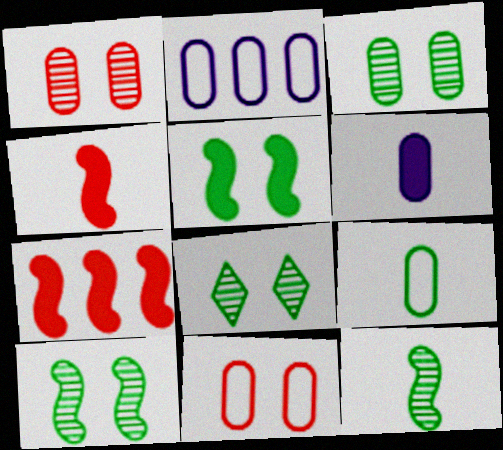[[2, 4, 8], 
[2, 9, 11], 
[3, 8, 10]]